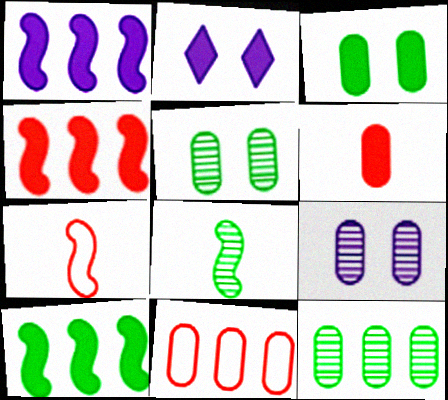[[1, 4, 10], 
[2, 6, 10], 
[2, 7, 12], 
[2, 8, 11]]